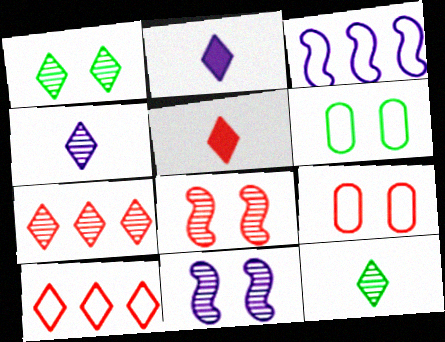[[1, 2, 10], 
[1, 4, 7]]